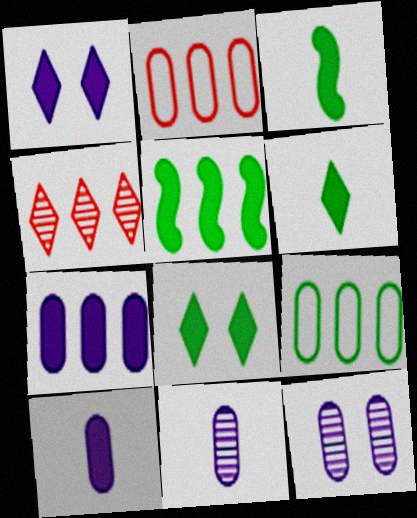[]